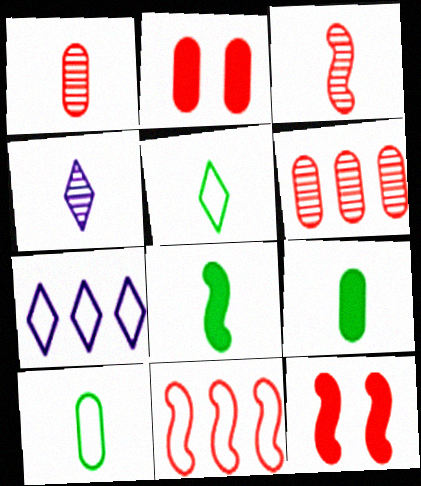[[3, 11, 12]]